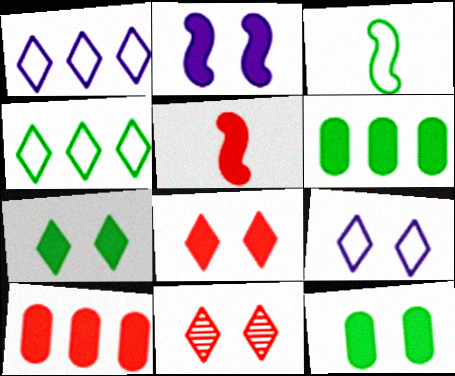[[2, 8, 12], 
[5, 8, 10], 
[7, 9, 11]]